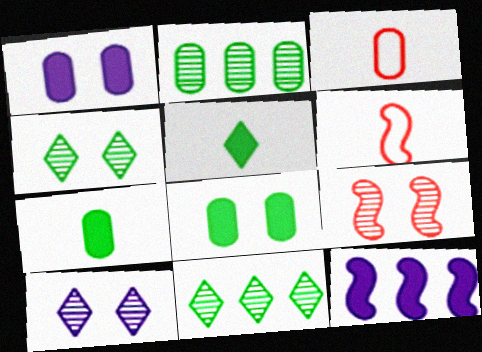[[1, 2, 3], 
[1, 6, 11], 
[3, 4, 12]]